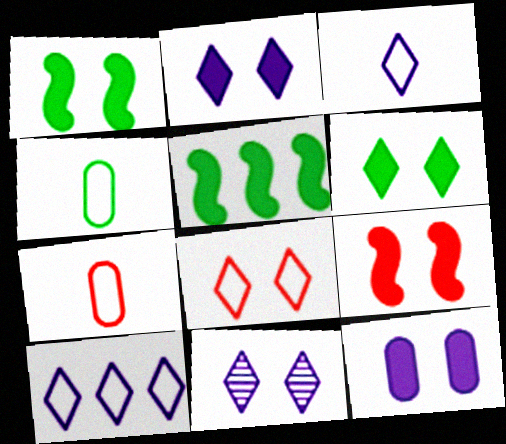[[5, 7, 11], 
[6, 8, 11], 
[6, 9, 12]]